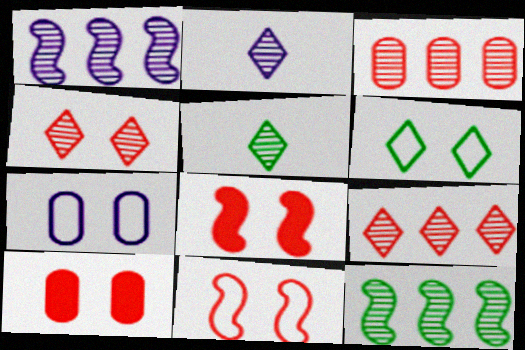[[4, 10, 11], 
[6, 7, 11]]